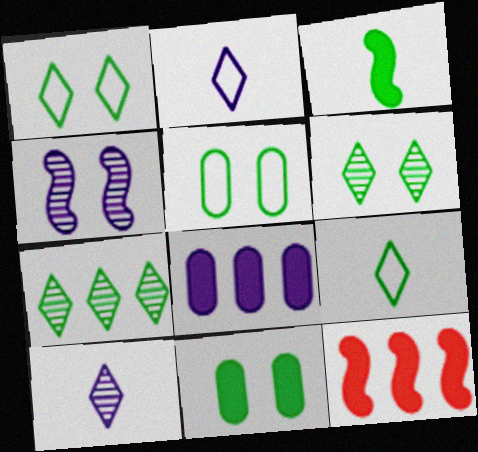[[2, 4, 8], 
[3, 5, 7], 
[5, 10, 12]]